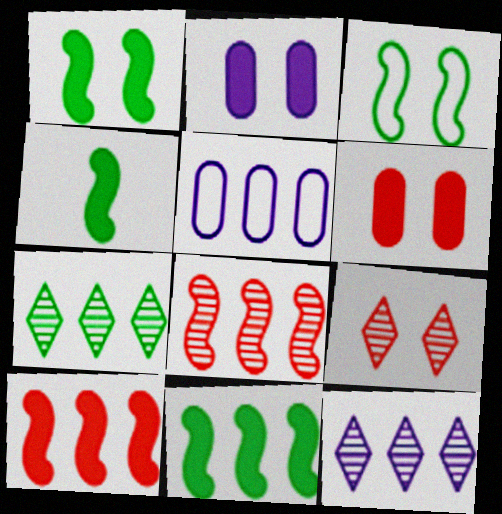[[1, 4, 11], 
[2, 3, 9], 
[4, 5, 9], 
[5, 7, 10]]